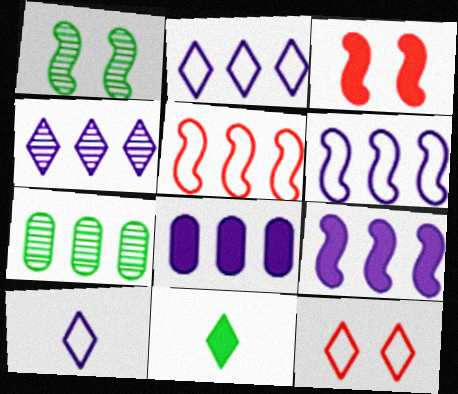[[3, 7, 10], 
[3, 8, 11], 
[4, 6, 8], 
[4, 11, 12]]